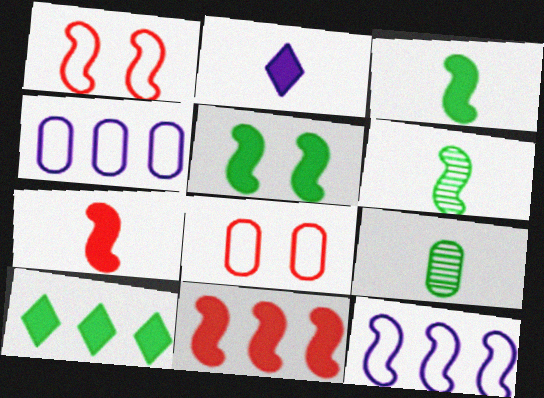[]